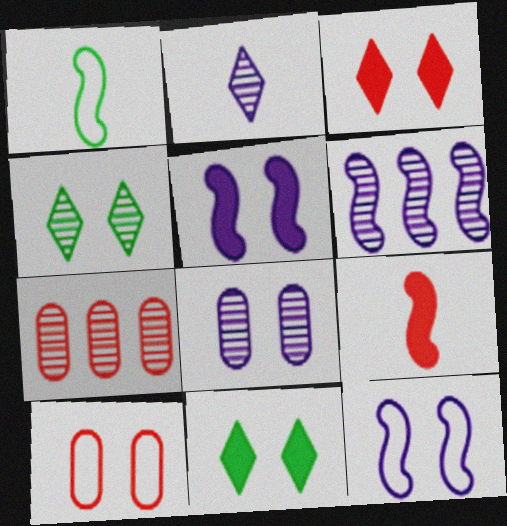[[2, 6, 8], 
[4, 5, 10]]